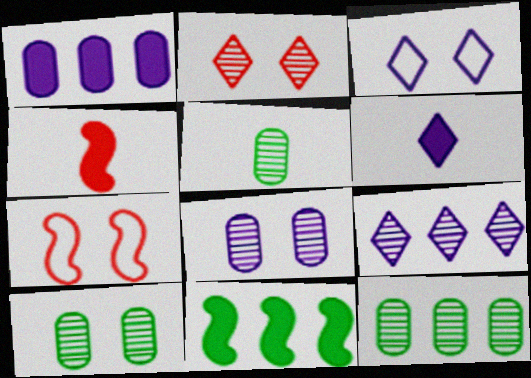[[3, 4, 12], 
[3, 6, 9], 
[5, 10, 12], 
[6, 7, 12]]